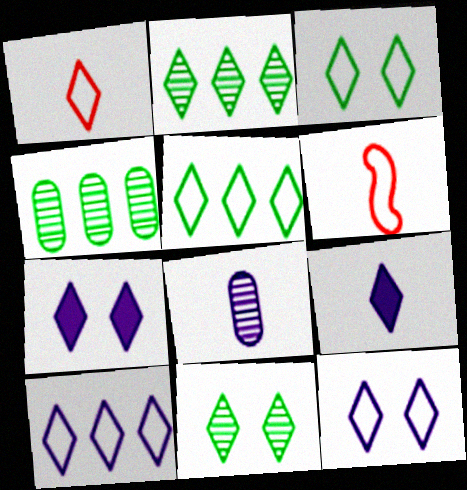[[1, 2, 7], 
[1, 3, 10], 
[1, 5, 12], 
[4, 6, 7]]